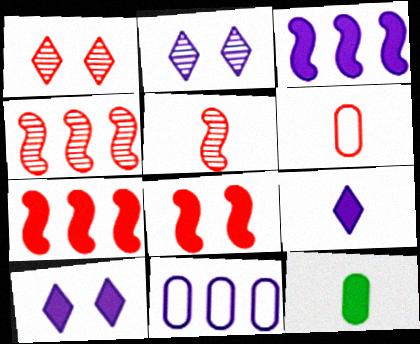[[1, 6, 7], 
[7, 10, 12]]